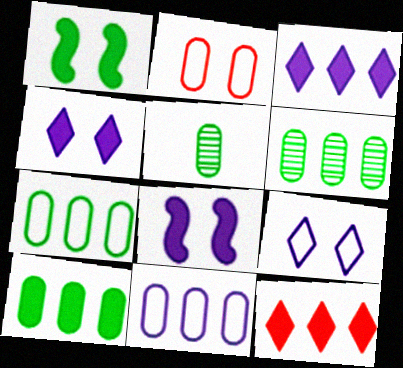[[6, 7, 10]]